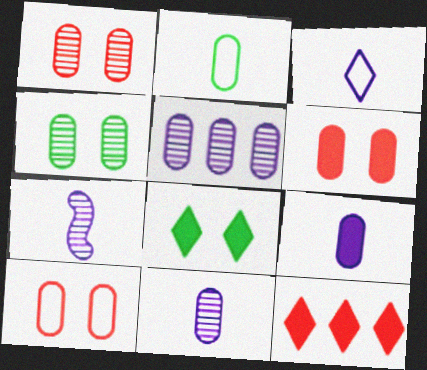[[1, 6, 10], 
[2, 5, 6], 
[3, 7, 9]]